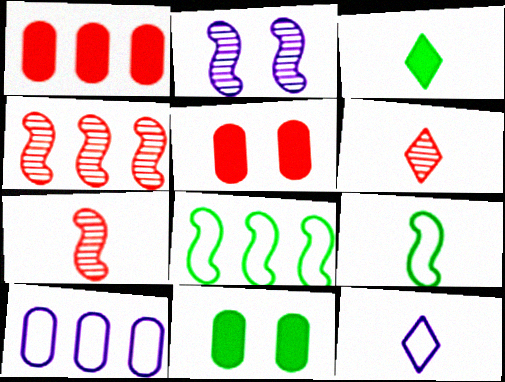[[3, 6, 12], 
[4, 11, 12]]